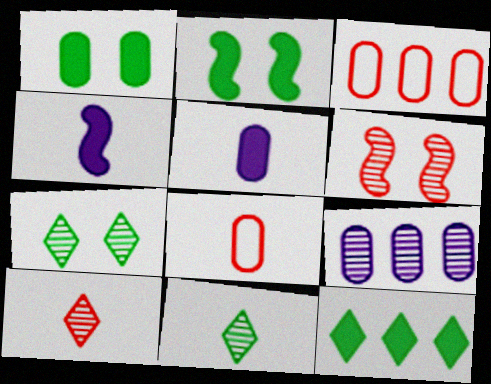[[1, 8, 9], 
[3, 4, 7], 
[4, 8, 11], 
[6, 9, 11]]